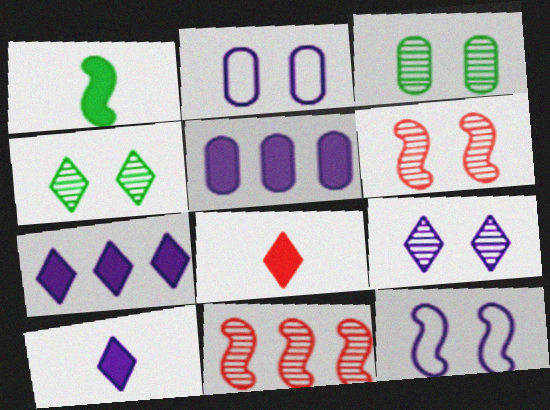[[1, 11, 12], 
[3, 6, 9]]